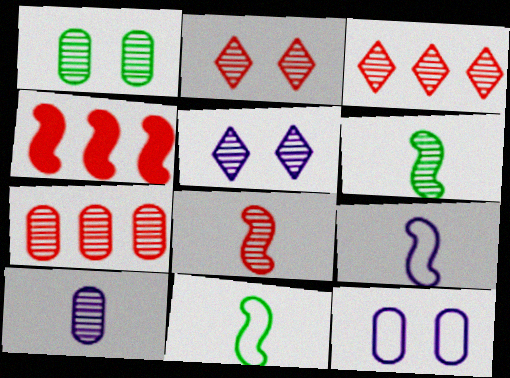[[1, 7, 10], 
[2, 7, 8], 
[5, 6, 7]]